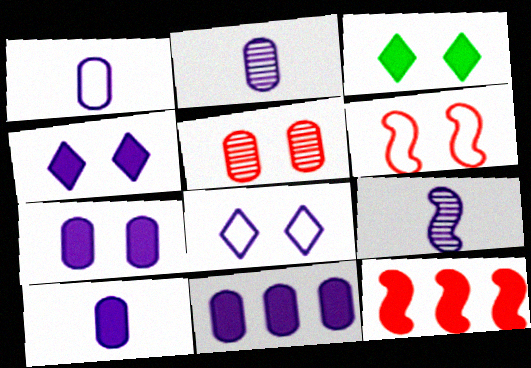[[1, 2, 10], 
[3, 10, 12], 
[7, 10, 11], 
[8, 9, 11]]